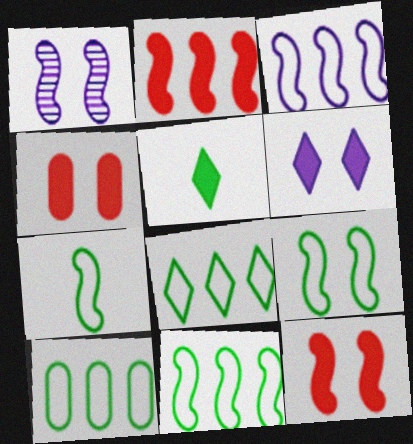[[1, 2, 7], 
[1, 9, 12], 
[7, 9, 11], 
[8, 10, 11]]